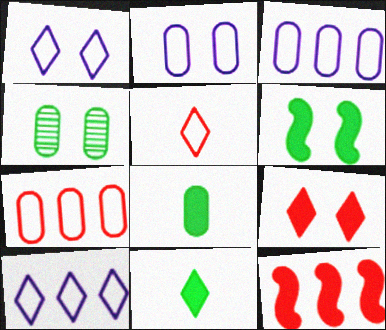[]